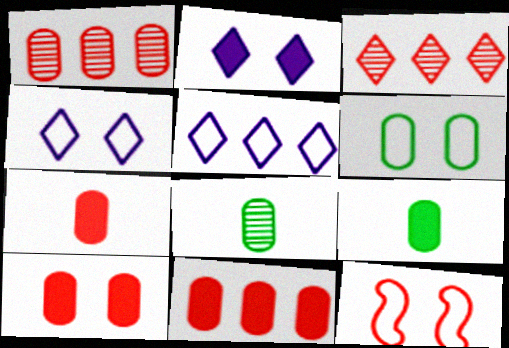[[3, 7, 12], 
[4, 6, 12], 
[7, 10, 11]]